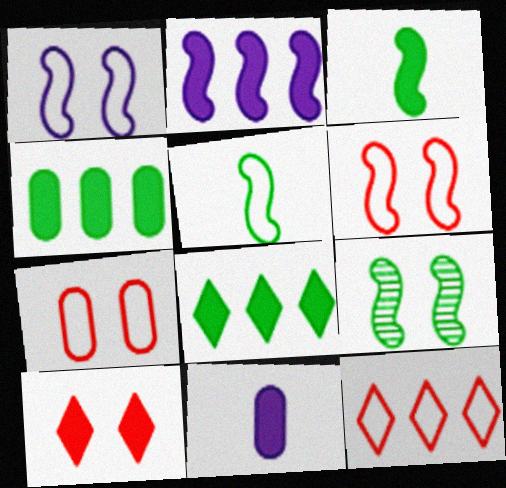[[9, 11, 12]]